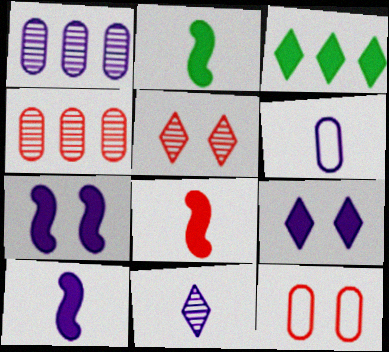[[2, 8, 10], 
[6, 10, 11]]